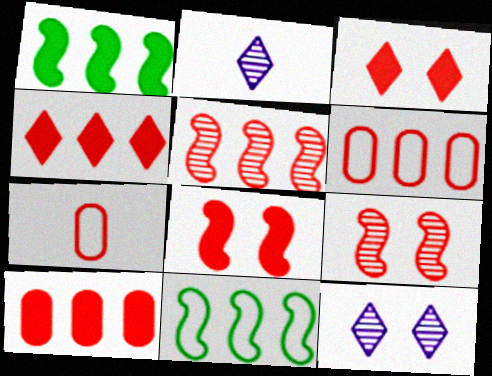[[1, 7, 12], 
[3, 5, 7], 
[4, 5, 6], 
[4, 7, 9]]